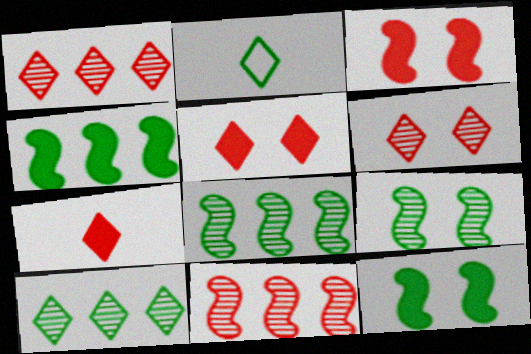[]